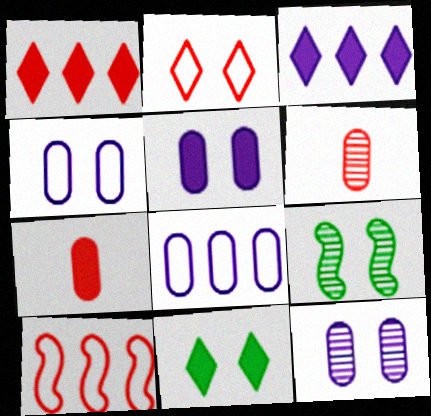[[2, 5, 9], 
[4, 5, 12]]